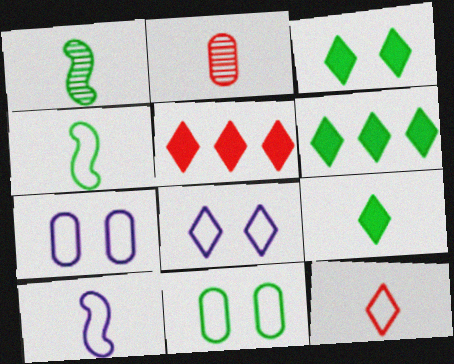[[1, 5, 7], 
[1, 6, 11], 
[2, 9, 10], 
[3, 6, 9]]